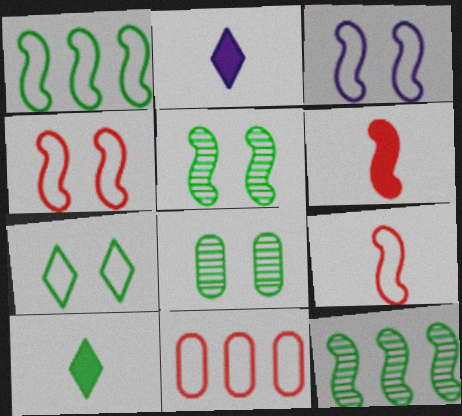[[1, 3, 9], 
[1, 8, 10], 
[2, 5, 11], 
[3, 6, 12]]